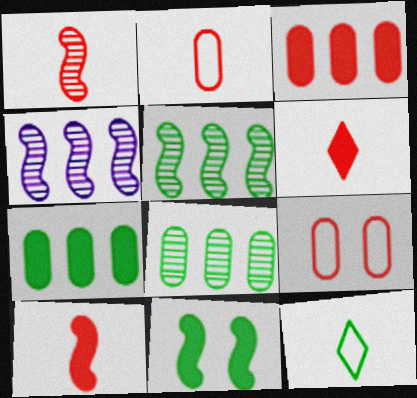[[1, 2, 6], 
[8, 11, 12]]